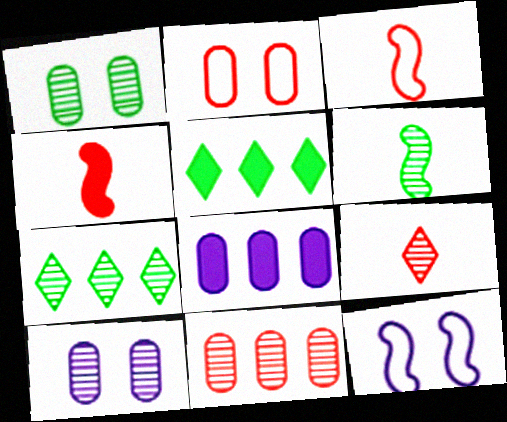[[1, 6, 7], 
[3, 5, 10]]